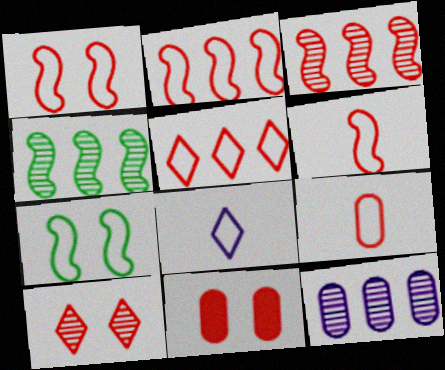[[1, 2, 6], 
[1, 5, 9], 
[1, 10, 11], 
[4, 8, 11]]